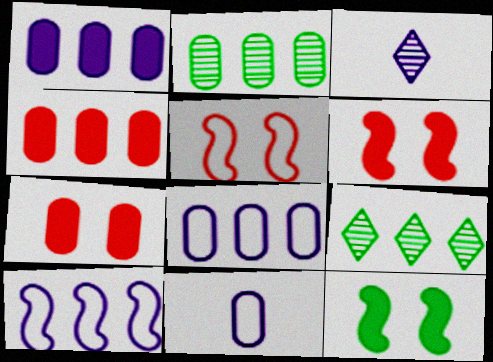[[2, 4, 8], 
[2, 7, 11], 
[4, 9, 10], 
[6, 9, 11]]